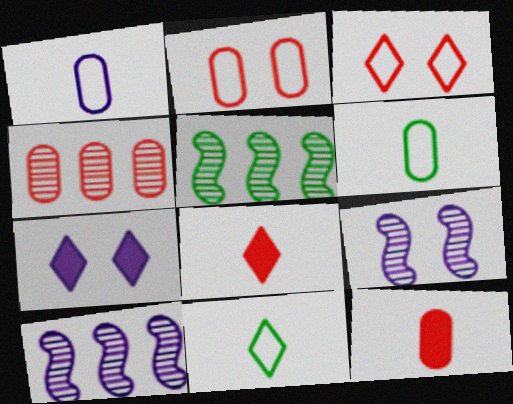[[1, 7, 10], 
[2, 4, 12]]